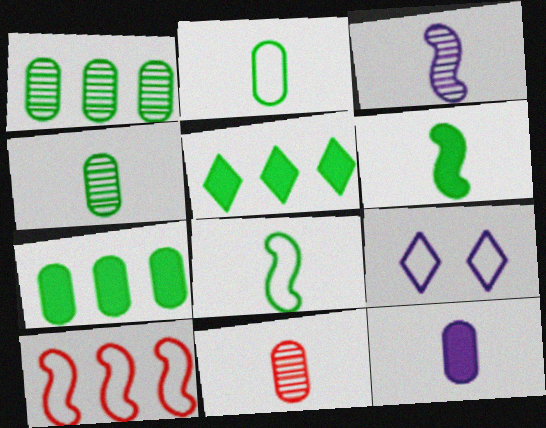[[2, 9, 10], 
[2, 11, 12]]